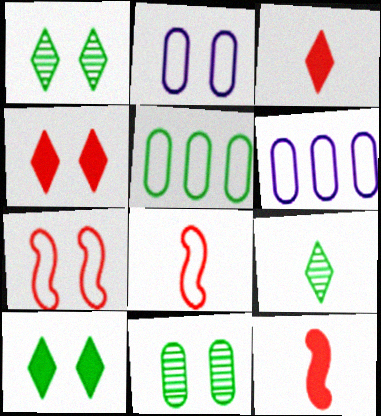[[1, 6, 12]]